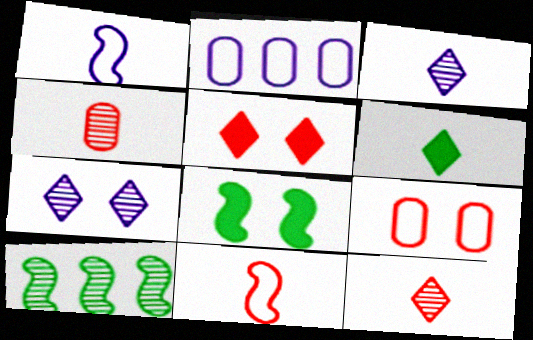[[1, 4, 6], 
[2, 8, 12], 
[4, 7, 10], 
[7, 8, 9]]